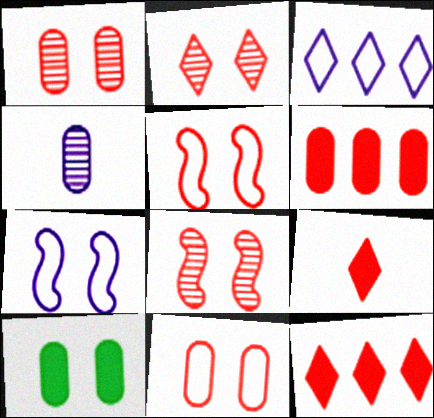[[1, 2, 8], 
[2, 7, 10]]